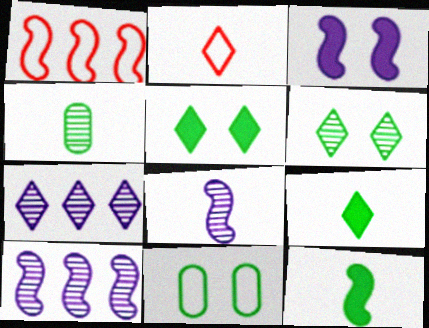[[2, 5, 7]]